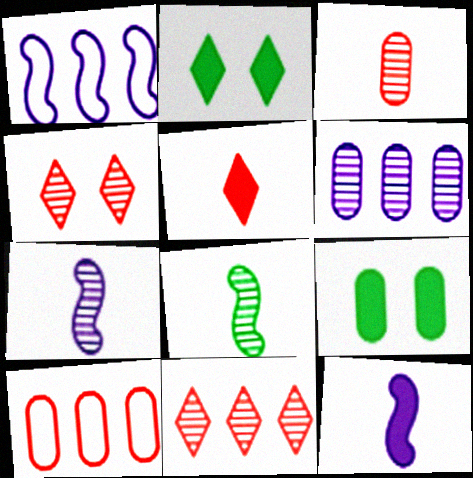[[1, 2, 3], 
[2, 7, 10], 
[4, 6, 8]]